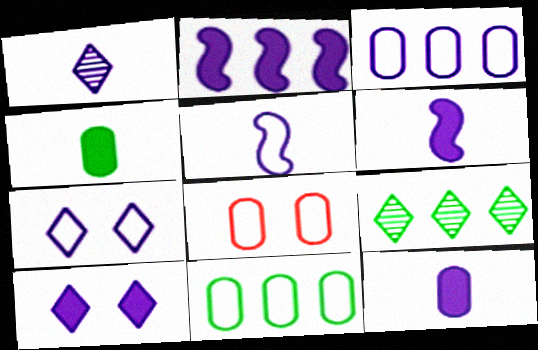[[1, 5, 12], 
[2, 10, 12], 
[3, 5, 7], 
[6, 8, 9]]